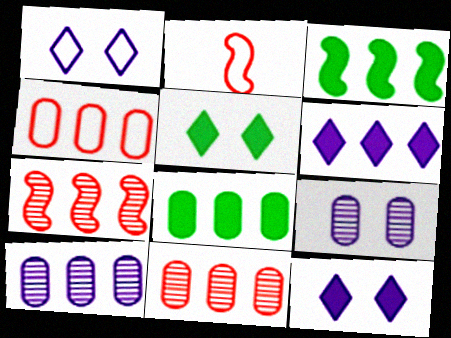[[2, 5, 10], 
[4, 8, 10]]